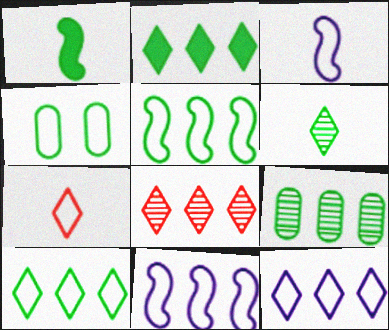[[2, 5, 9], 
[2, 8, 12], 
[4, 7, 11]]